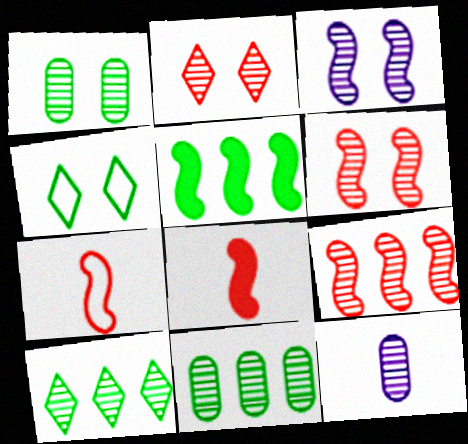[[1, 2, 3], 
[3, 5, 7], 
[6, 10, 12]]